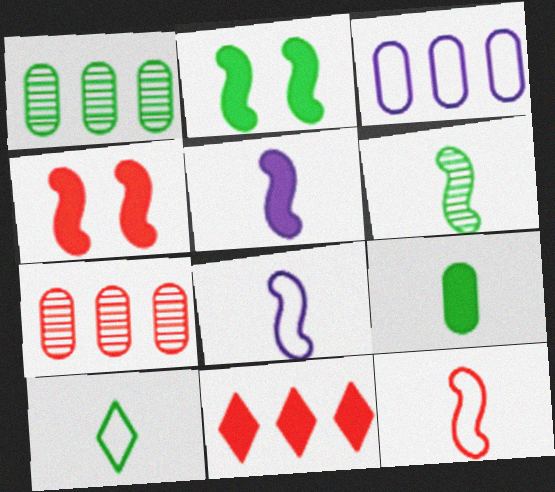[[1, 2, 10], 
[5, 6, 12], 
[6, 9, 10]]